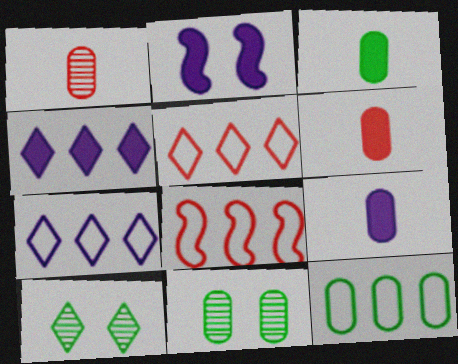[[2, 4, 9], 
[3, 6, 9], 
[3, 11, 12], 
[7, 8, 12], 
[8, 9, 10]]